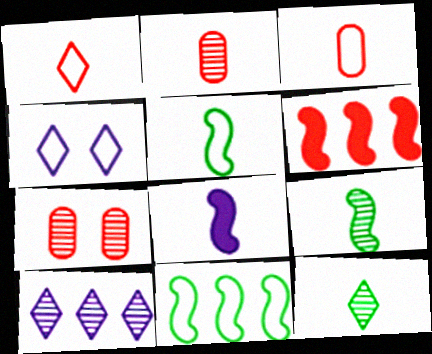[[1, 6, 7], 
[3, 4, 11], 
[3, 8, 12], 
[7, 9, 10]]